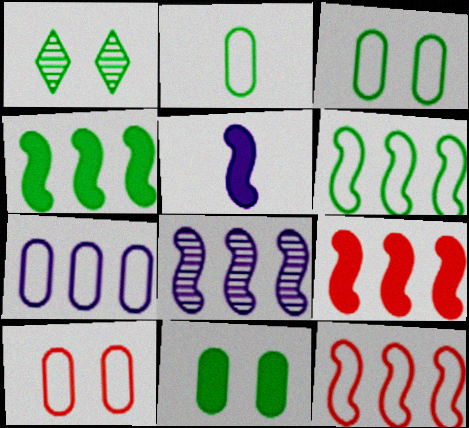[[1, 2, 4], 
[2, 7, 10], 
[4, 8, 12], 
[6, 8, 9]]